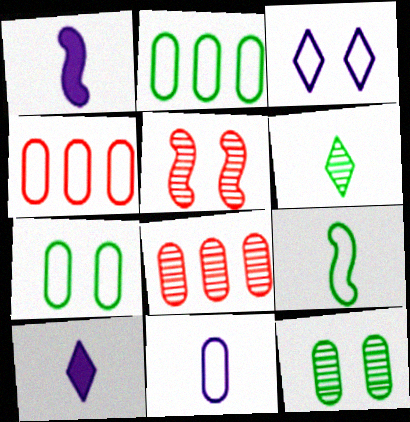[[2, 5, 10], 
[3, 4, 9], 
[4, 7, 11]]